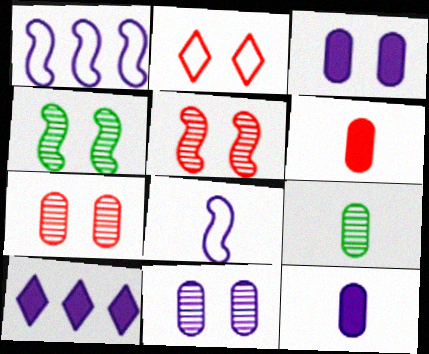[[2, 3, 4], 
[8, 10, 11]]